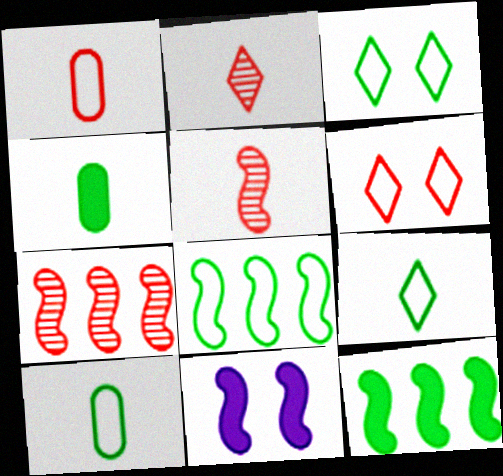[[3, 8, 10], 
[5, 8, 11]]